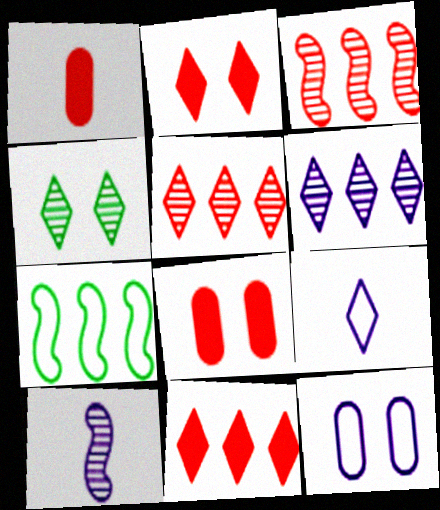[[4, 9, 11]]